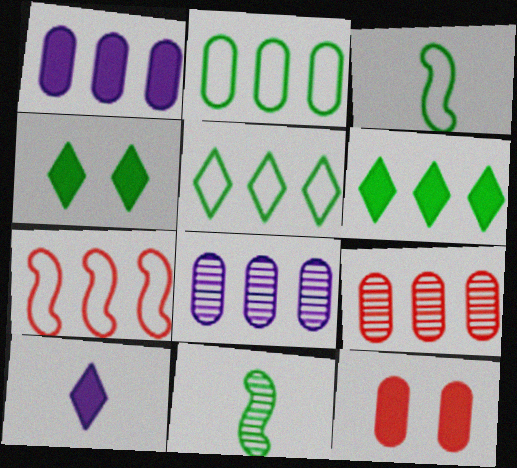[[1, 2, 9], 
[2, 4, 11], 
[6, 7, 8]]